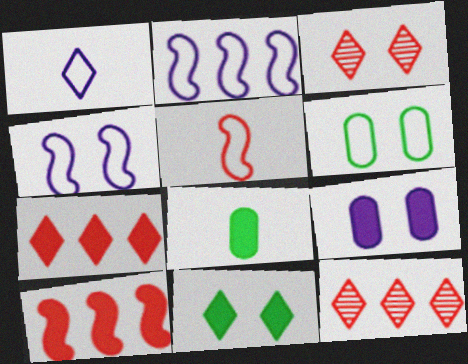[[1, 11, 12], 
[2, 3, 8], 
[4, 8, 12]]